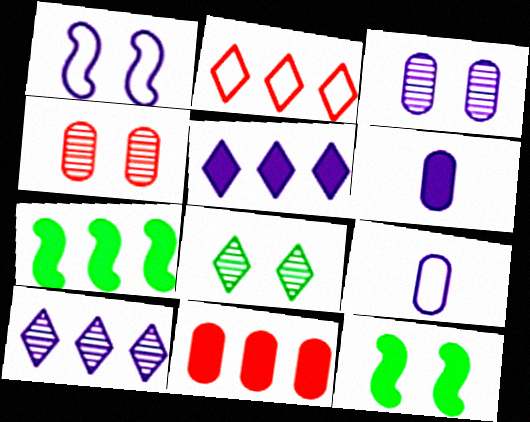[[1, 6, 10], 
[5, 7, 11]]